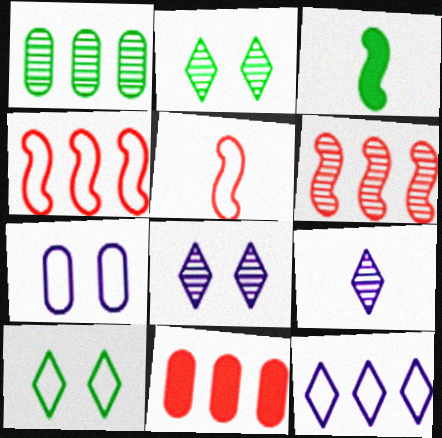[[1, 3, 10]]